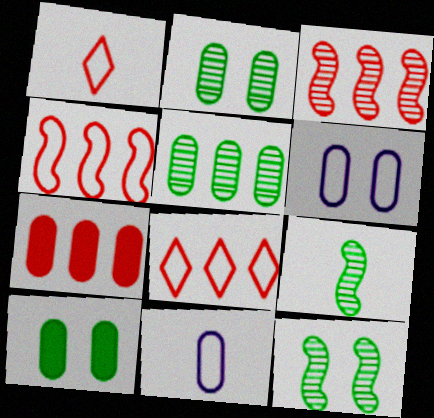[[2, 7, 11], 
[3, 7, 8]]